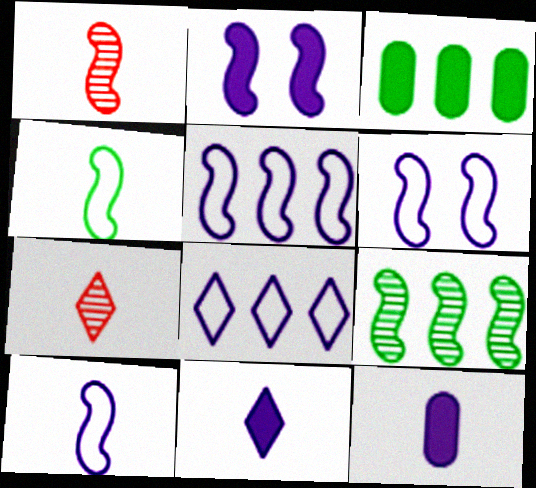[[3, 6, 7], 
[4, 7, 12], 
[5, 6, 10]]